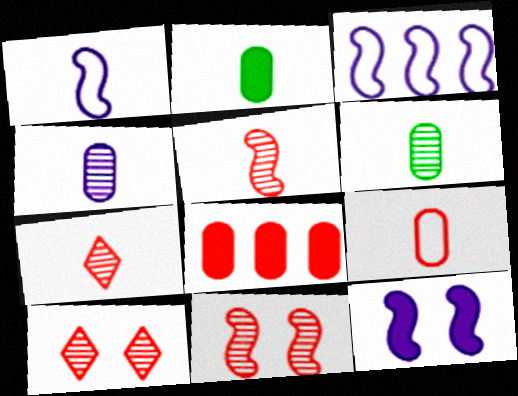[[1, 2, 7], 
[2, 3, 10], 
[2, 4, 9]]